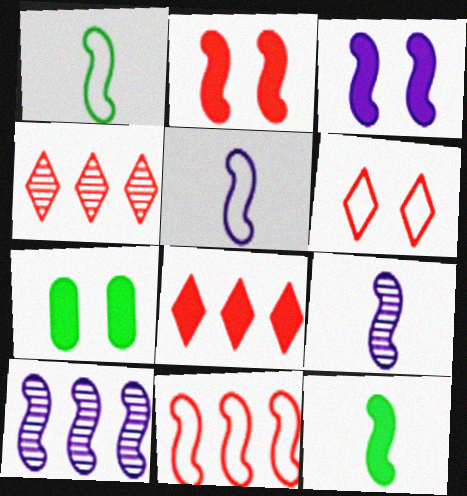[[1, 2, 10], 
[3, 5, 10], 
[4, 5, 7]]